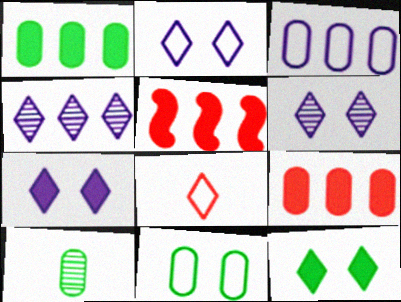[[1, 10, 11], 
[2, 5, 10], 
[2, 6, 7], 
[4, 8, 12]]